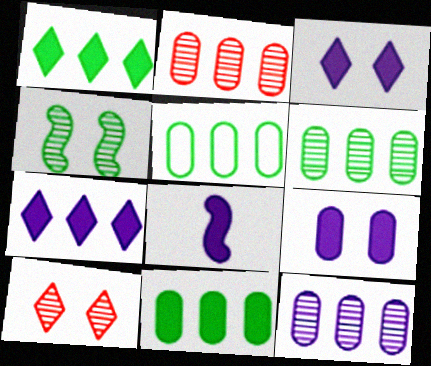[[2, 6, 12], 
[5, 6, 11], 
[5, 8, 10], 
[7, 8, 9]]